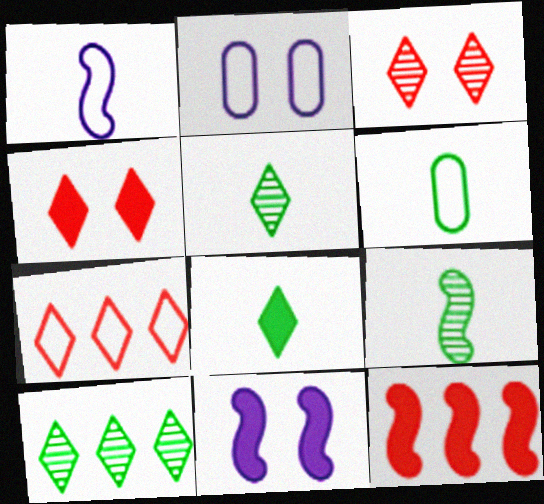[[2, 5, 12], 
[6, 8, 9]]